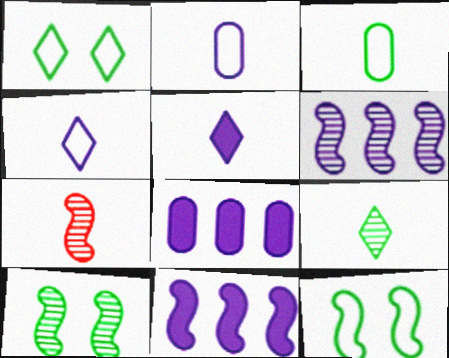[[1, 7, 8], 
[3, 5, 7], 
[6, 7, 10], 
[7, 11, 12]]